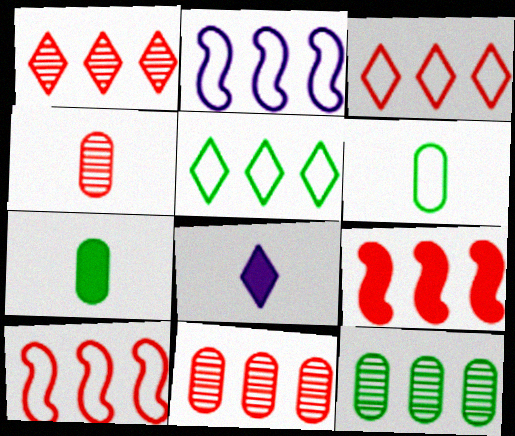[[3, 9, 11]]